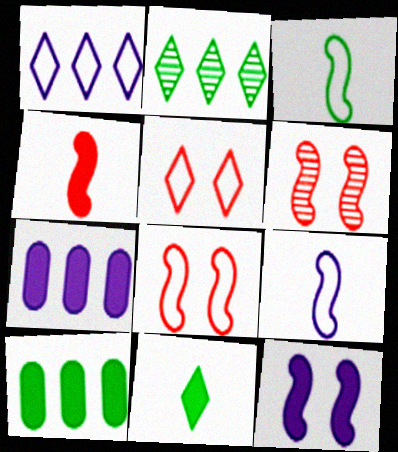[]